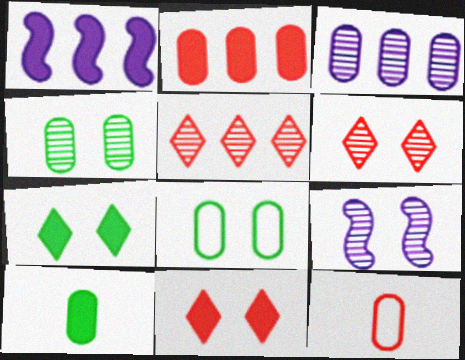[[1, 10, 11], 
[4, 6, 9], 
[8, 9, 11]]